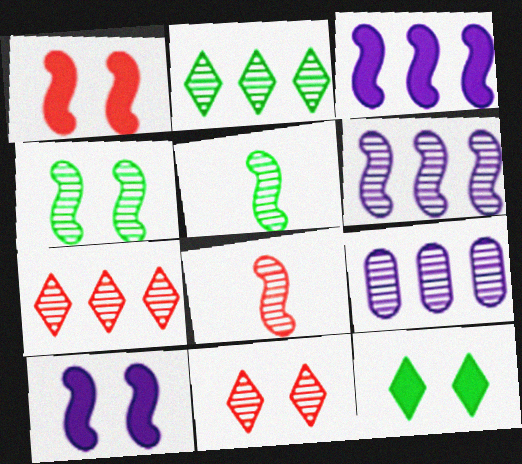[[4, 6, 8], 
[5, 9, 11]]